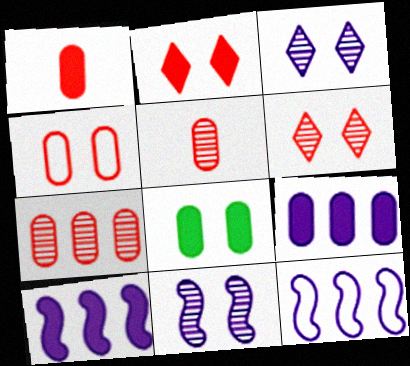[[1, 4, 7], 
[1, 8, 9]]